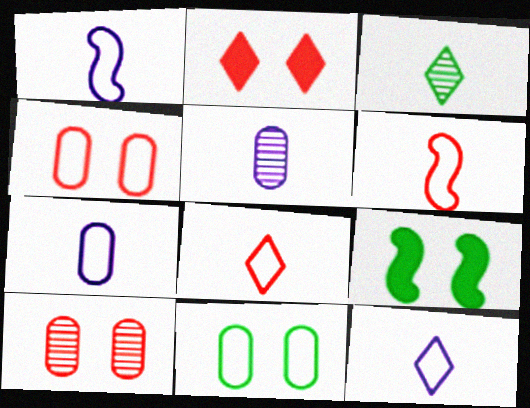[[1, 7, 12]]